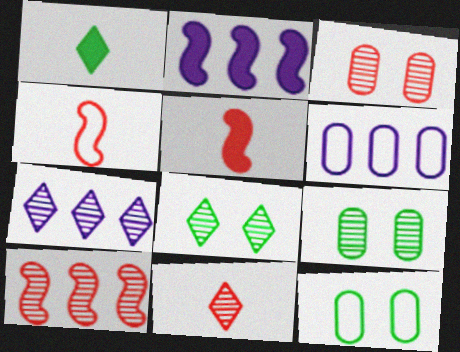[[2, 6, 7], 
[2, 11, 12], 
[3, 10, 11], 
[5, 6, 8], 
[5, 7, 12], 
[7, 8, 11]]